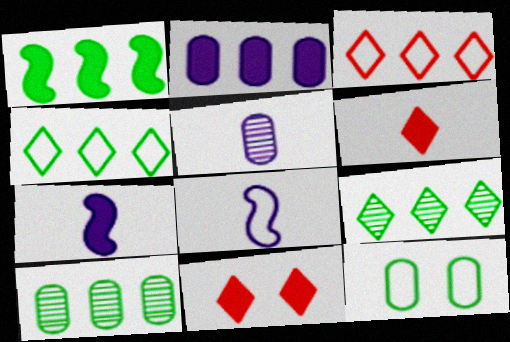[[1, 4, 10], 
[3, 8, 12], 
[8, 10, 11]]